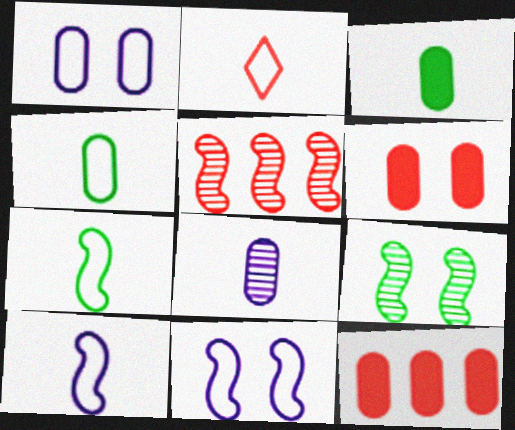[[2, 4, 10], 
[2, 5, 6]]